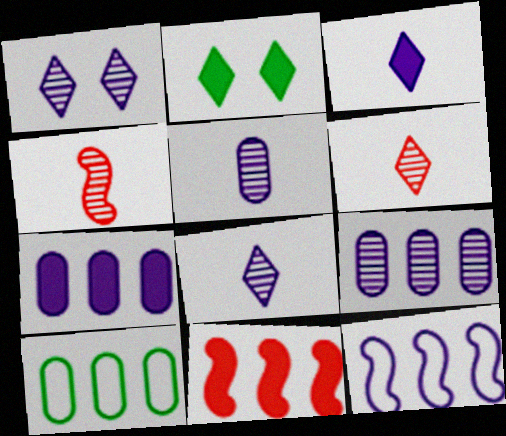[]